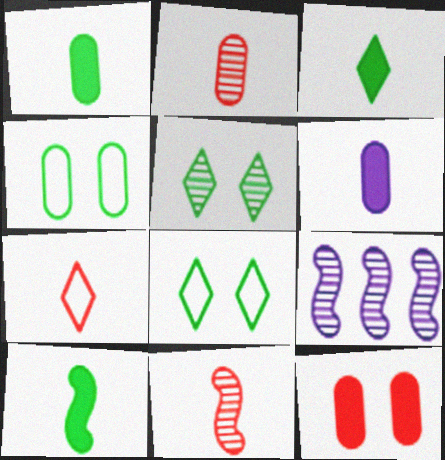[[1, 3, 10], 
[2, 5, 9]]